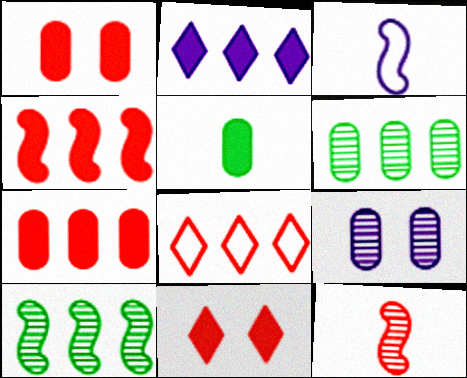[[1, 8, 12], 
[2, 3, 9], 
[3, 6, 11]]